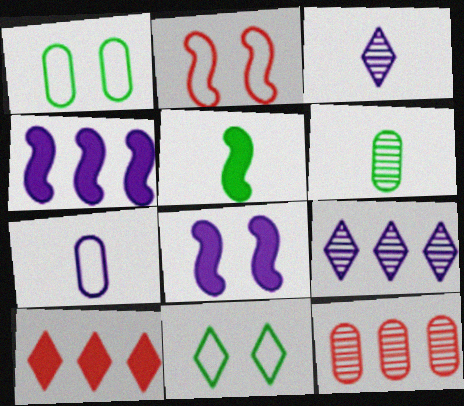[[3, 10, 11], 
[7, 8, 9]]